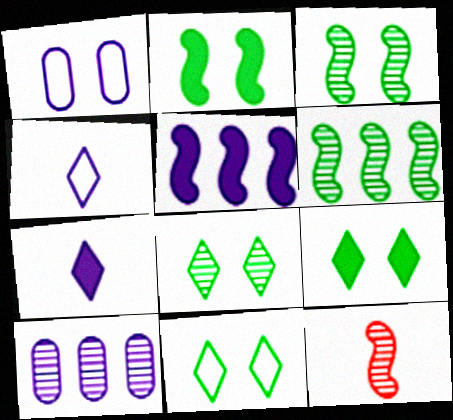[[8, 9, 11], 
[8, 10, 12]]